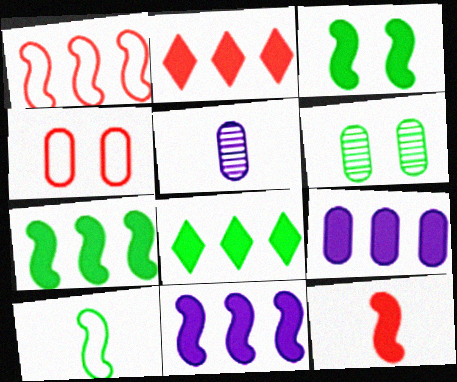[[2, 7, 9], 
[3, 11, 12], 
[6, 8, 10]]